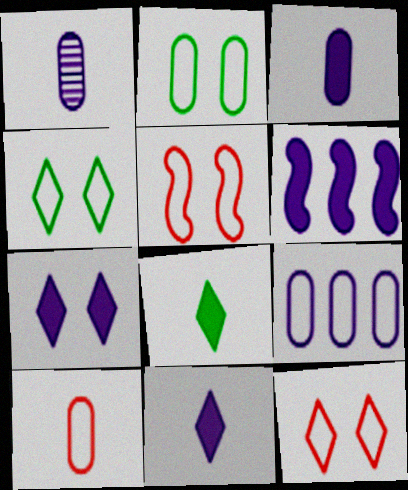[[2, 9, 10], 
[3, 6, 7]]